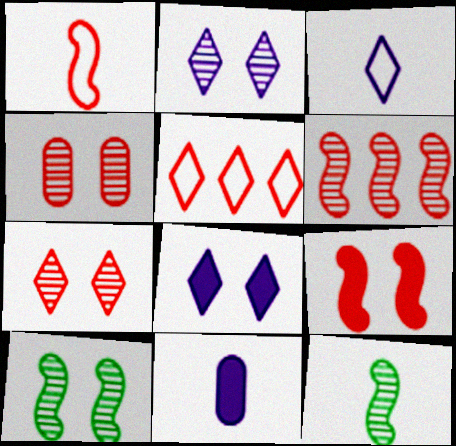[[1, 6, 9], 
[2, 4, 10], 
[5, 10, 11]]